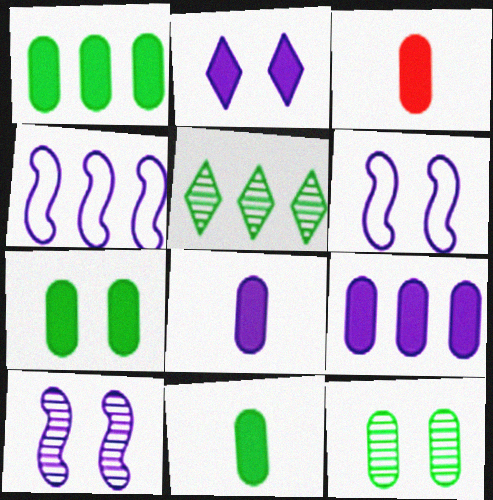[[1, 7, 11], 
[3, 5, 6], 
[3, 7, 9], 
[3, 8, 11]]